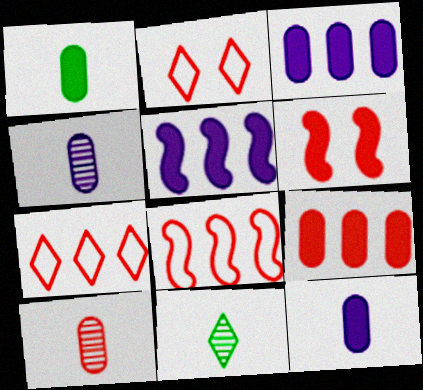[[6, 7, 10]]